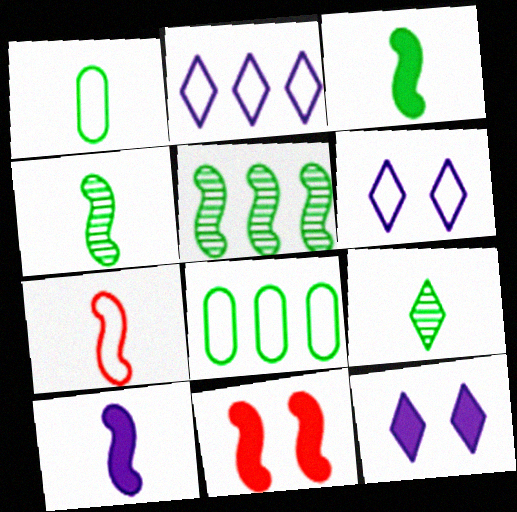[[1, 3, 9], 
[4, 7, 10], 
[6, 7, 8]]